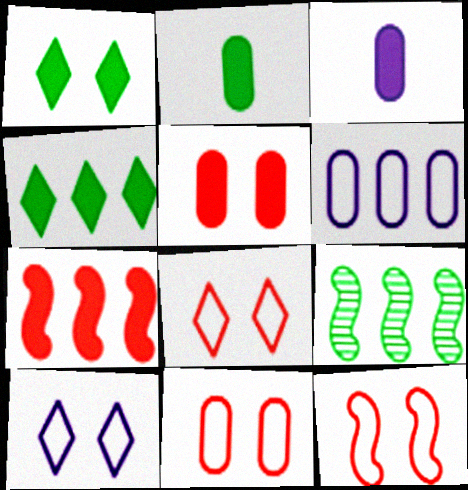[[1, 3, 7], 
[3, 8, 9], 
[8, 11, 12]]